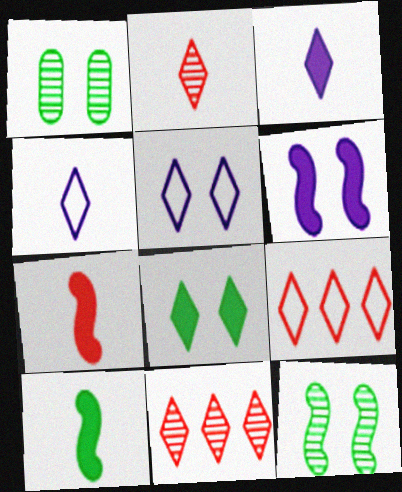[[4, 8, 11]]